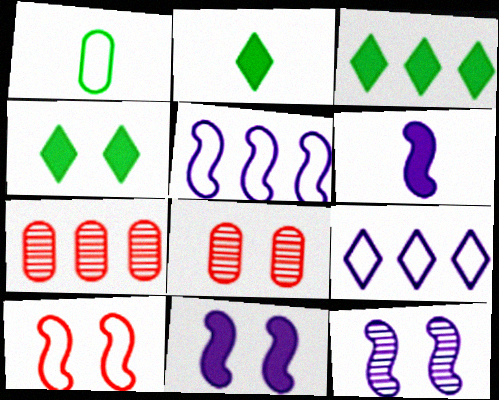[[1, 9, 10], 
[2, 3, 4], 
[2, 5, 8], 
[3, 5, 7], 
[5, 6, 12]]